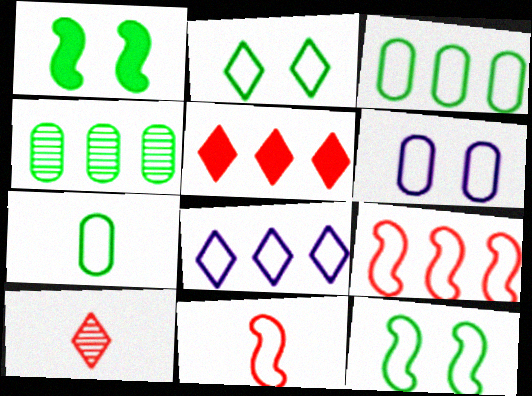[[3, 8, 9]]